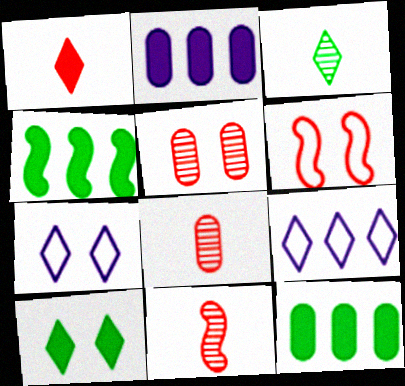[[2, 3, 6], 
[4, 7, 8], 
[7, 11, 12]]